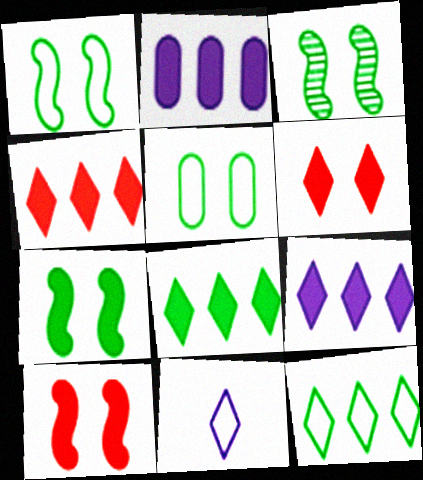[[1, 3, 7], 
[4, 8, 9]]